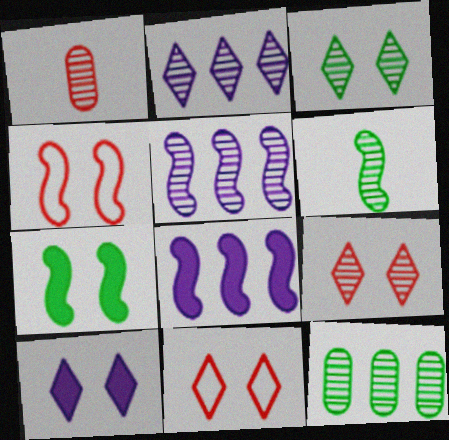[[1, 3, 5], 
[3, 6, 12], 
[3, 10, 11], 
[4, 6, 8]]